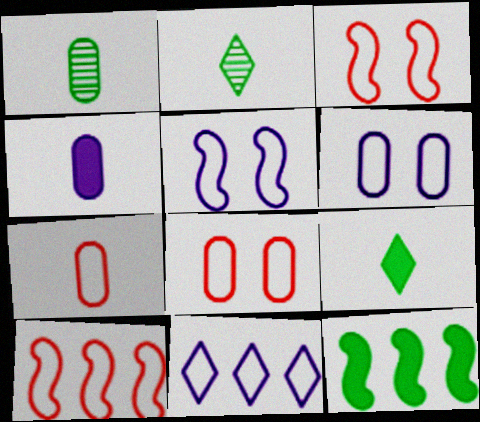[[1, 4, 7]]